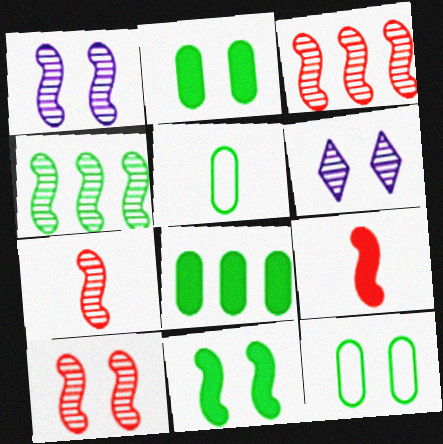[[1, 4, 7], 
[3, 7, 10]]